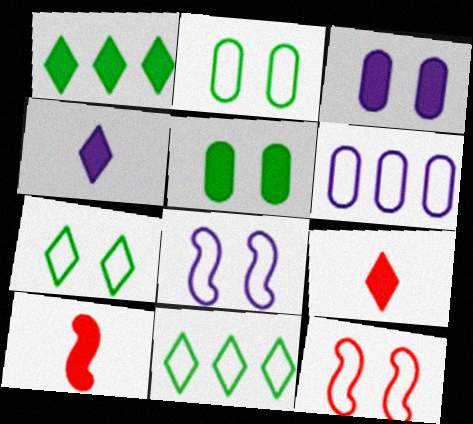[[1, 3, 10]]